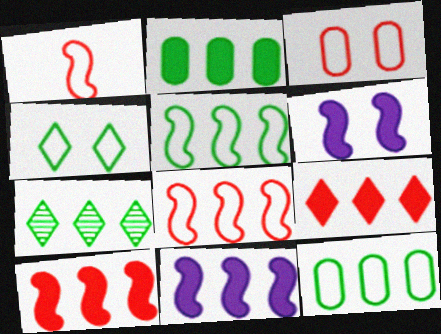[[2, 5, 7], 
[2, 9, 11]]